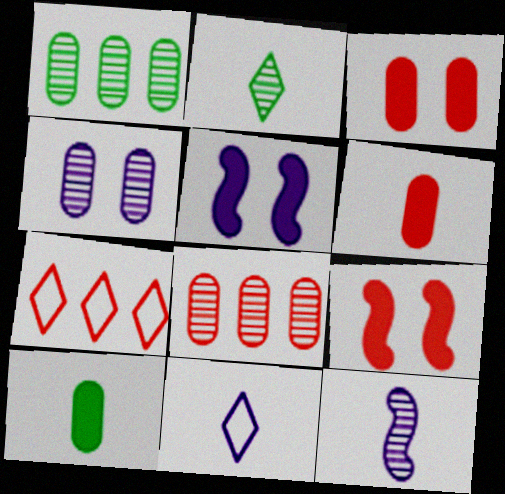[[1, 9, 11]]